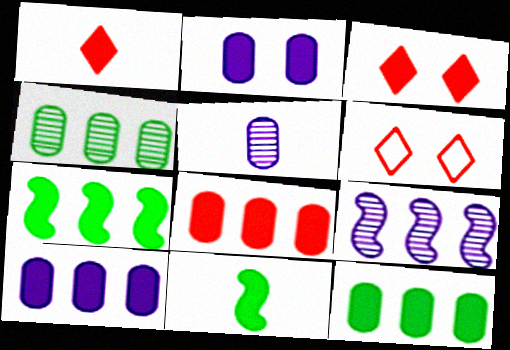[[1, 2, 7], 
[3, 10, 11], 
[5, 6, 7], 
[8, 10, 12]]